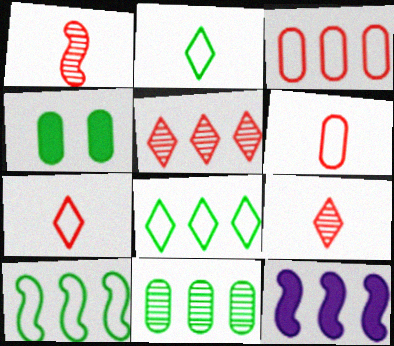[]